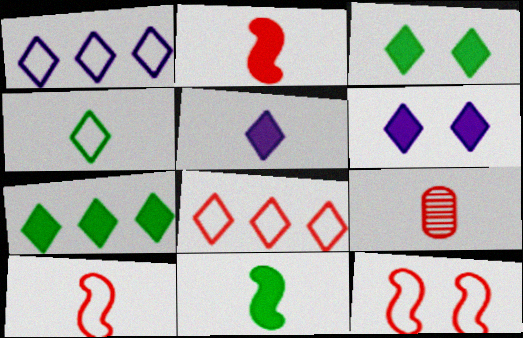[]